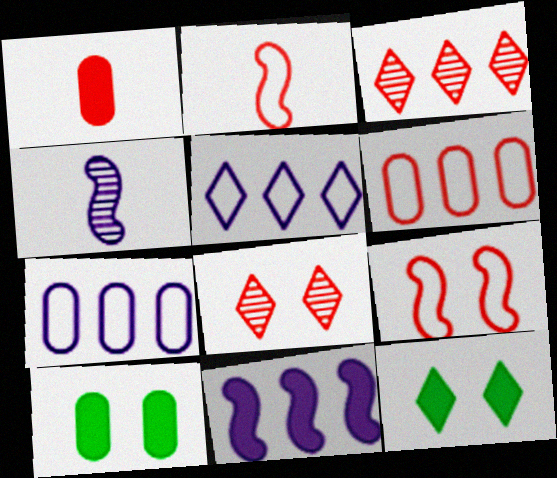[[1, 3, 9], 
[1, 11, 12], 
[4, 6, 12]]